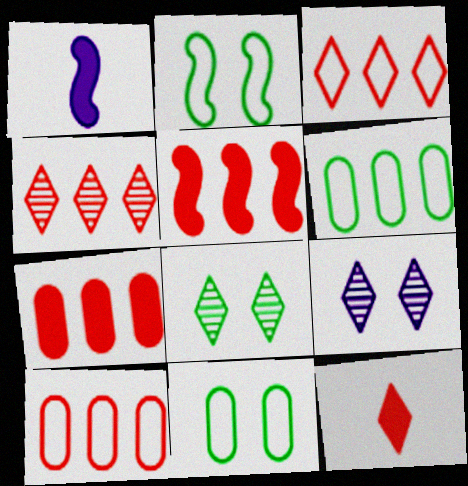[[1, 4, 11], 
[1, 8, 10], 
[4, 5, 10]]